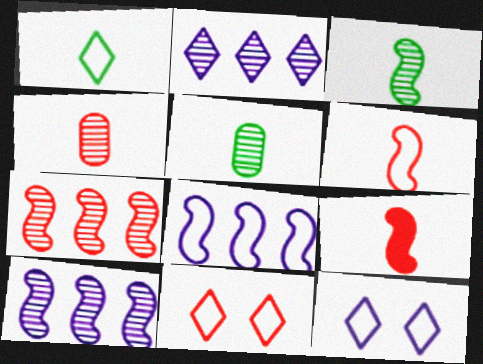[]